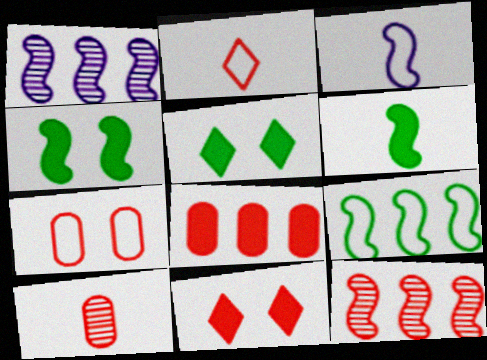[[3, 4, 12], 
[7, 8, 10]]